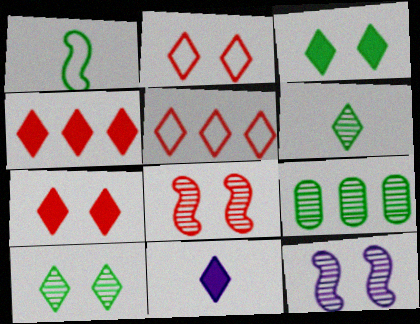[[1, 3, 9], 
[3, 4, 11], 
[5, 10, 11]]